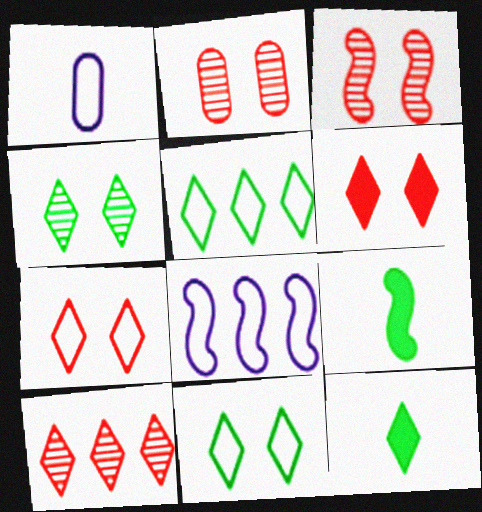[[2, 8, 12], 
[3, 8, 9], 
[4, 5, 12]]